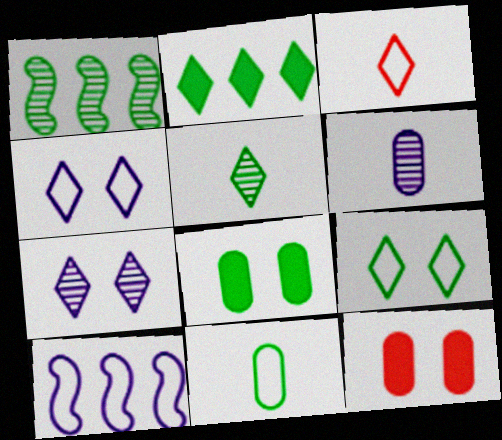[[2, 3, 7], 
[2, 5, 9], 
[5, 10, 12]]